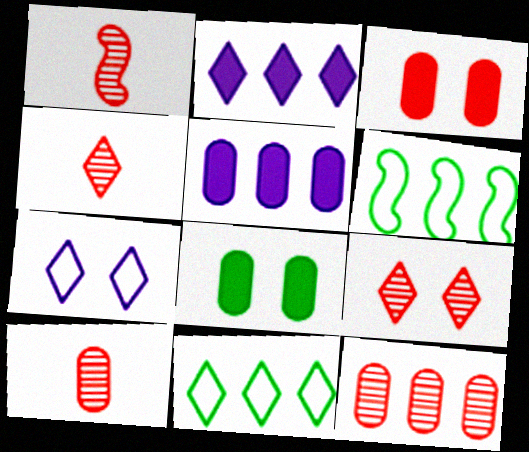[[1, 4, 10], 
[1, 9, 12], 
[2, 6, 12]]